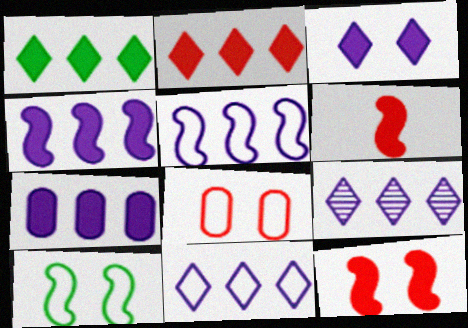[[5, 7, 9]]